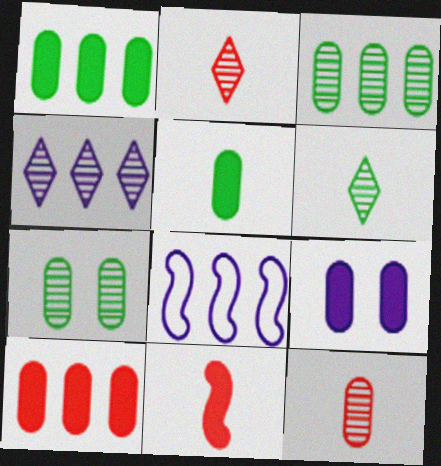[[5, 9, 10]]